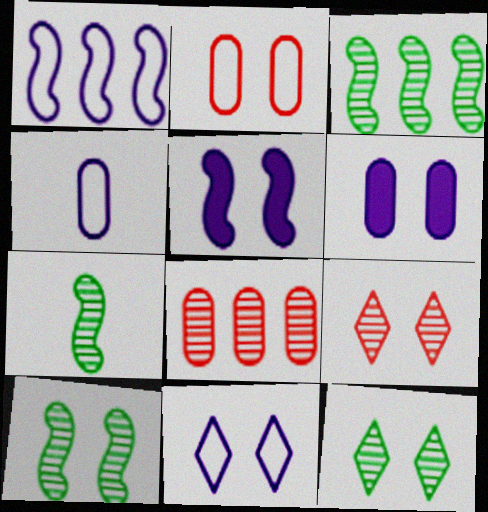[[1, 4, 11], 
[2, 5, 12], 
[3, 7, 10]]